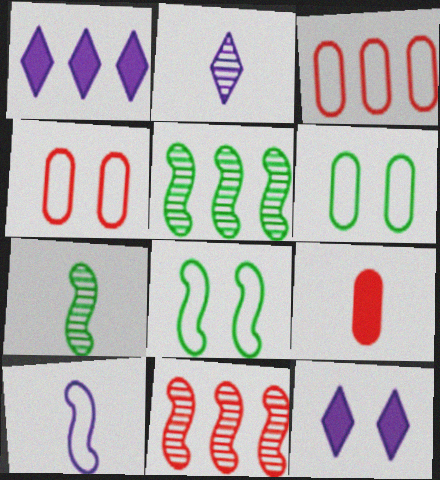[[1, 3, 5], 
[1, 4, 7], 
[3, 7, 12]]